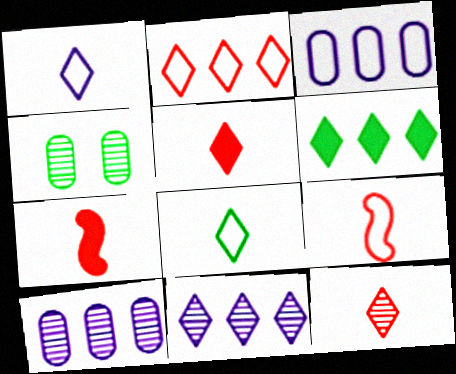[[2, 6, 11]]